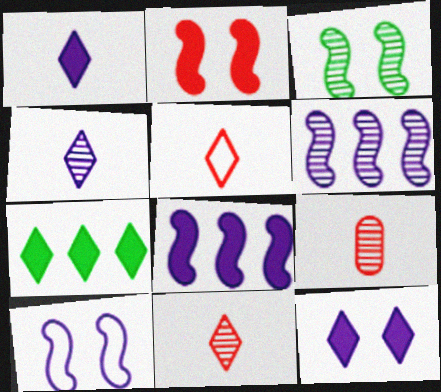[[2, 3, 10], 
[7, 9, 10]]